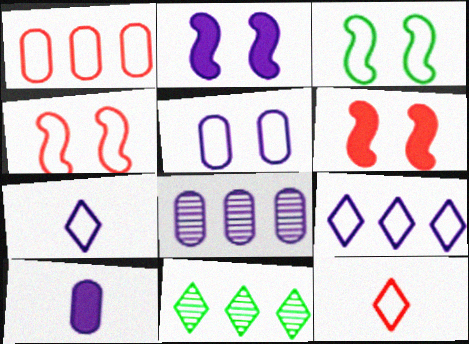[[1, 3, 7], 
[1, 4, 12], 
[2, 7, 8], 
[4, 10, 11], 
[5, 8, 10]]